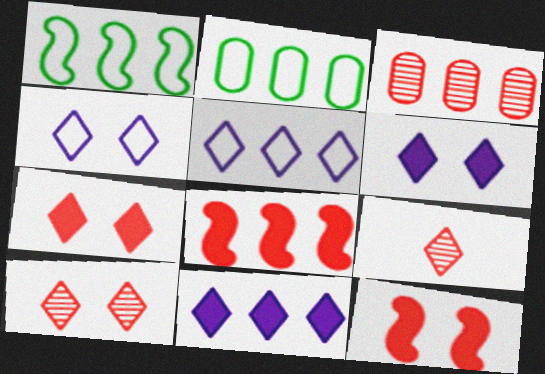[[1, 3, 11]]